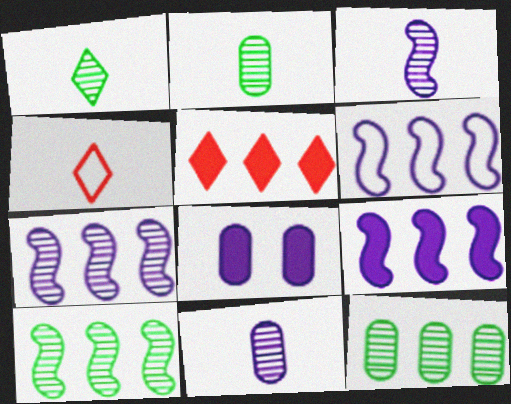[[4, 8, 10], 
[5, 6, 12], 
[6, 7, 9]]